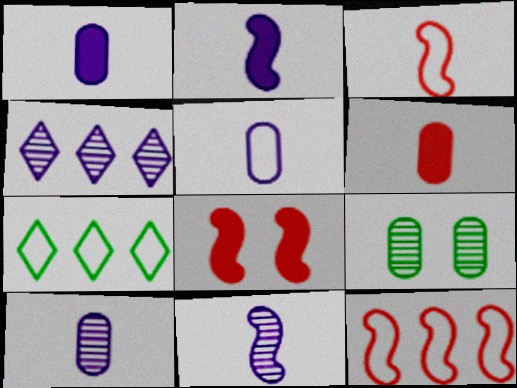[[1, 5, 10], 
[7, 8, 10]]